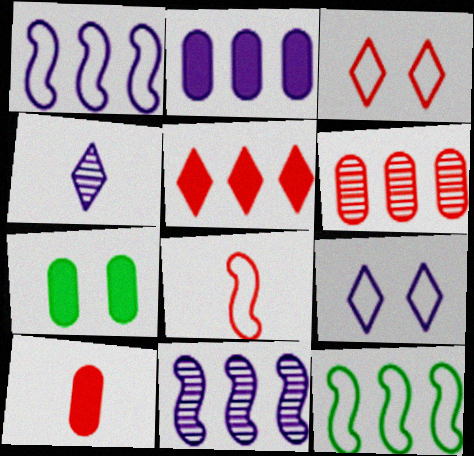[[2, 7, 10]]